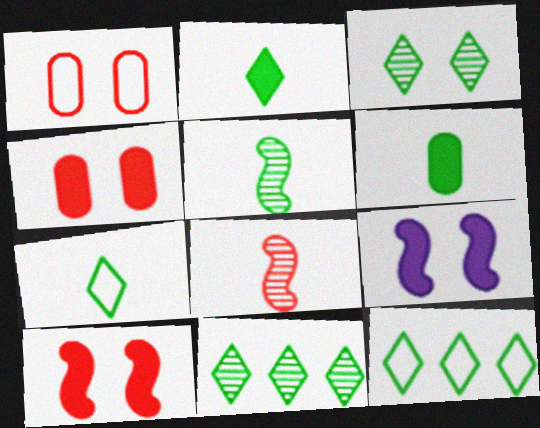[[1, 3, 9], 
[2, 3, 12], 
[5, 6, 7]]